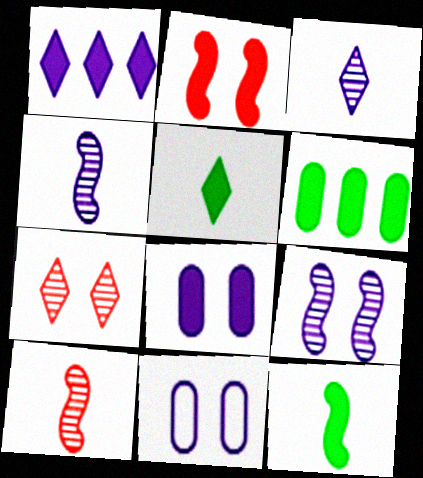[[1, 4, 11]]